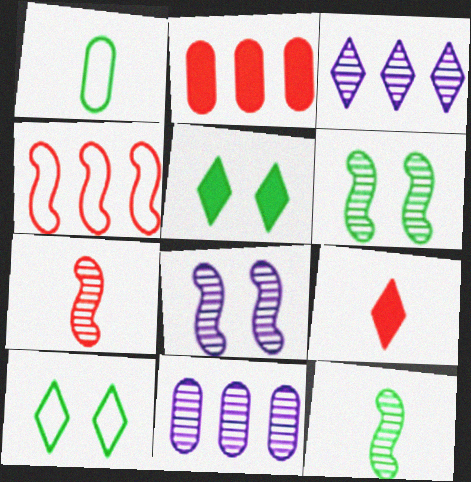[[3, 9, 10]]